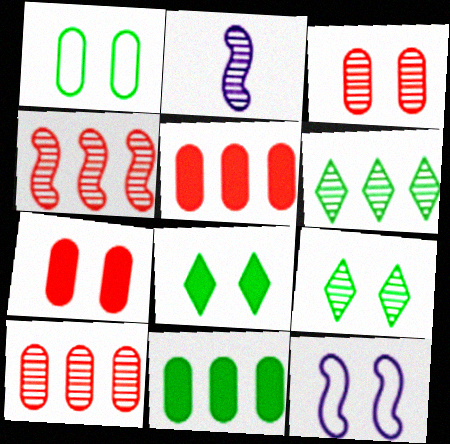[[2, 3, 6], 
[2, 9, 10], 
[3, 8, 12], 
[7, 9, 12]]